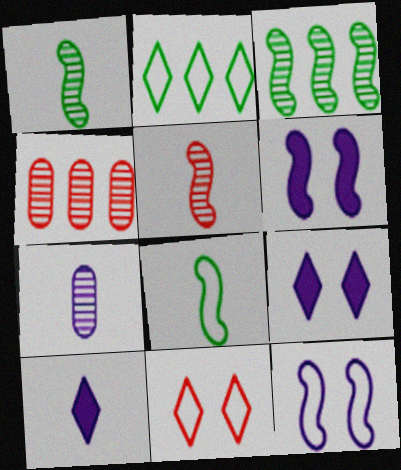[[4, 8, 9]]